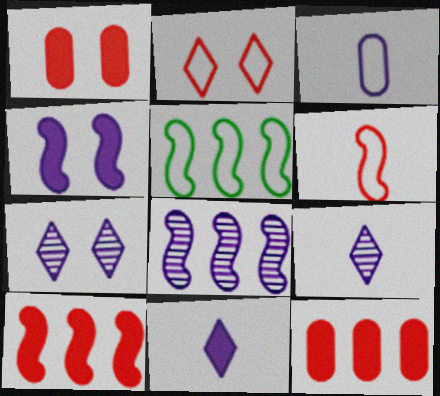[[1, 5, 9], 
[2, 3, 5], 
[5, 8, 10]]